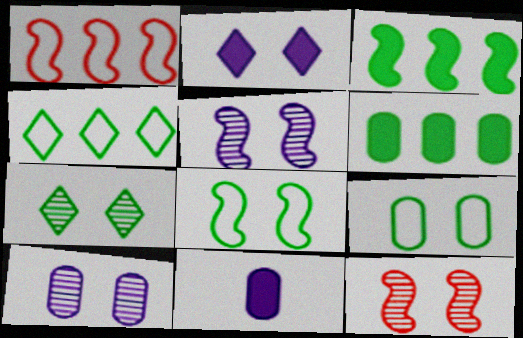[[1, 7, 11], 
[2, 9, 12], 
[4, 11, 12], 
[7, 10, 12]]